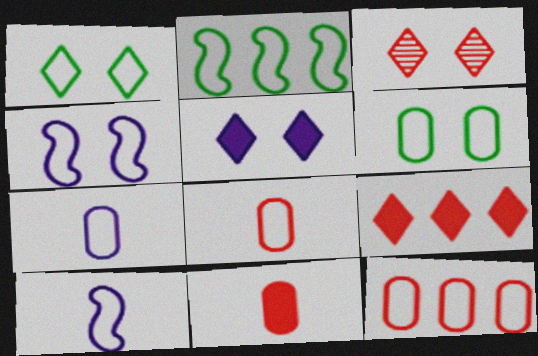[[1, 3, 5], 
[1, 10, 12], 
[6, 7, 12]]